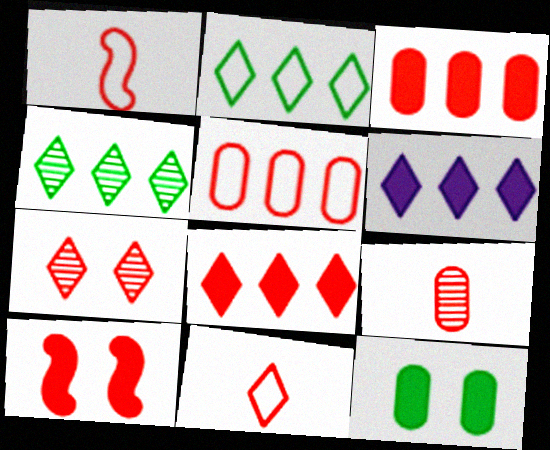[[1, 3, 7], 
[7, 8, 11]]